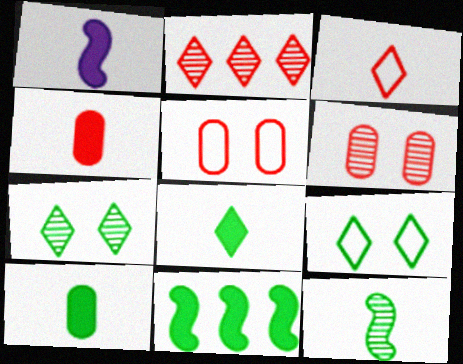[[1, 4, 8]]